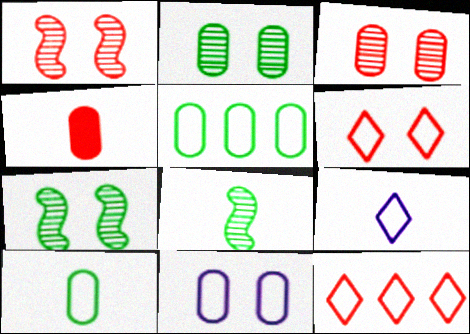[[1, 4, 12], 
[4, 8, 9]]